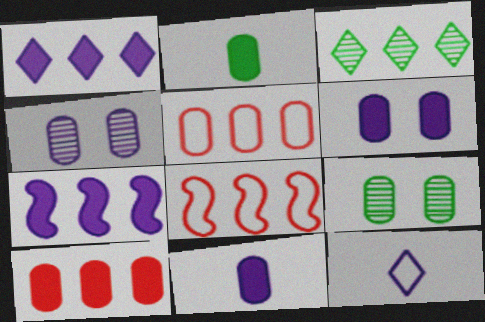[[2, 4, 5], 
[2, 6, 10], 
[3, 5, 7], 
[4, 7, 12], 
[5, 9, 11]]